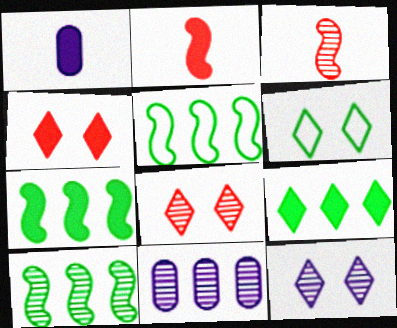[[1, 4, 7], 
[1, 5, 8], 
[2, 6, 11], 
[4, 6, 12], 
[5, 7, 10]]